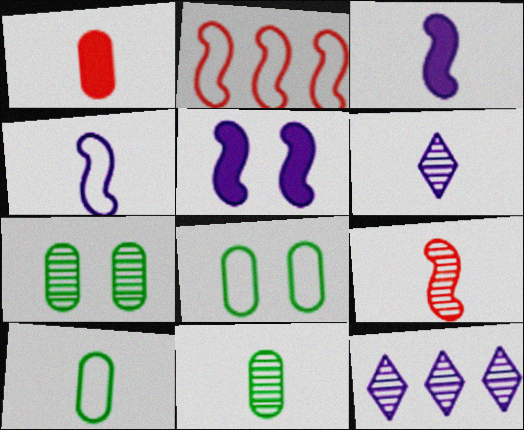[[6, 9, 11], 
[7, 9, 12]]